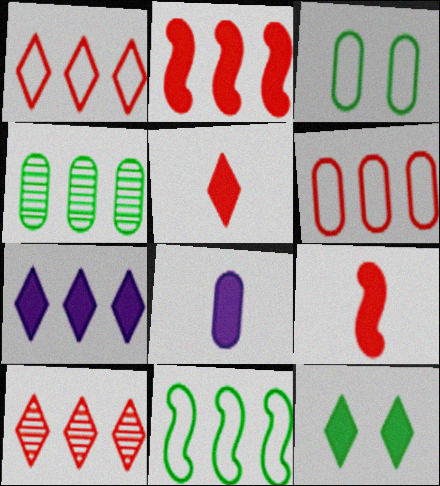[[2, 6, 10], 
[2, 8, 12], 
[5, 7, 12]]